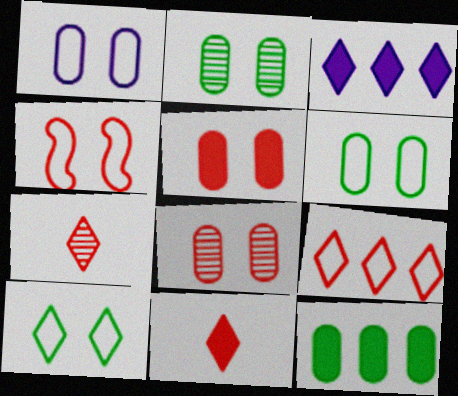[[1, 2, 5], 
[1, 4, 10], 
[3, 7, 10]]